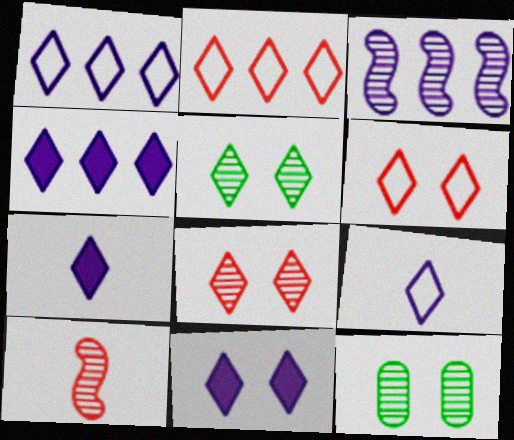[[2, 5, 7], 
[4, 7, 11], 
[5, 6, 11]]